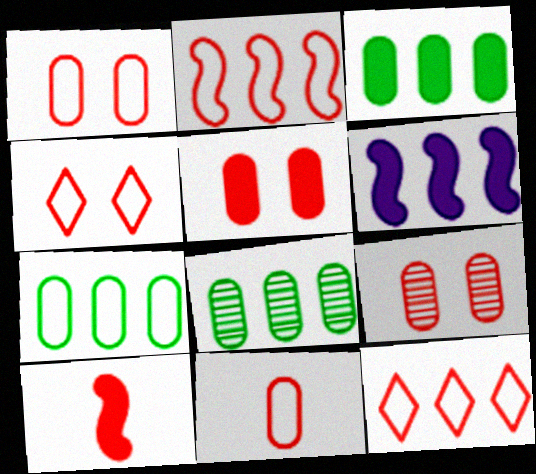[[1, 5, 9], 
[2, 4, 11], 
[3, 7, 8], 
[6, 8, 12], 
[9, 10, 12]]